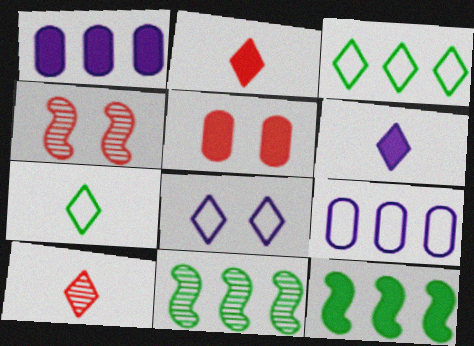[[1, 4, 7], 
[5, 6, 12], 
[6, 7, 10]]